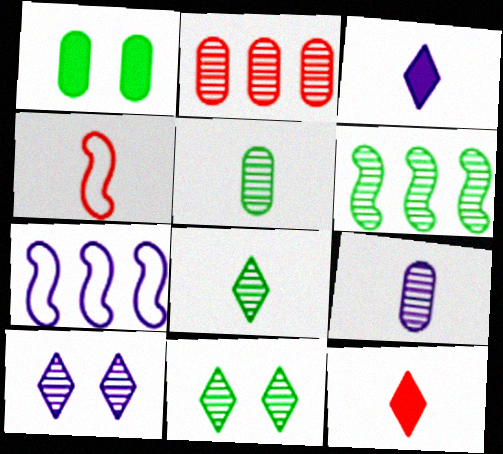[[3, 4, 5], 
[5, 6, 11]]